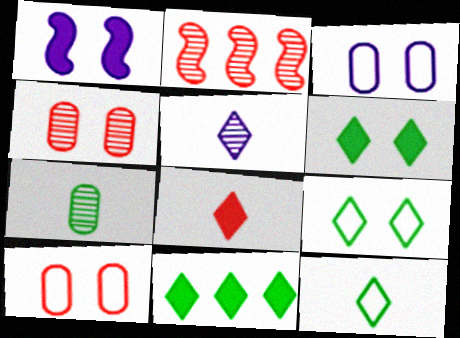[[1, 4, 9], 
[2, 8, 10], 
[5, 8, 12]]